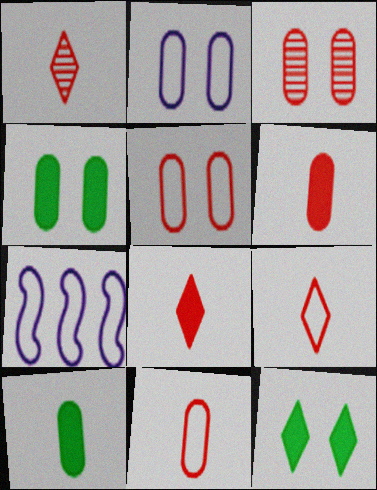[[1, 4, 7], 
[1, 8, 9], 
[2, 3, 4]]